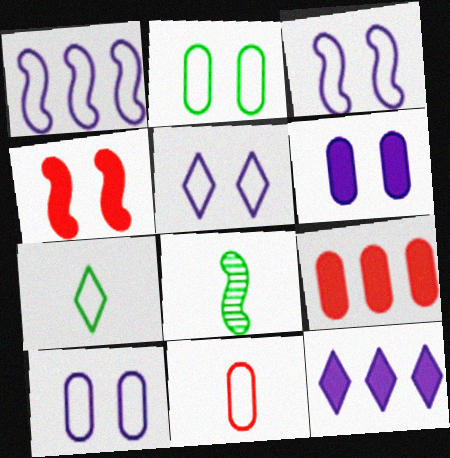[[1, 4, 8], 
[3, 5, 10], 
[5, 8, 9]]